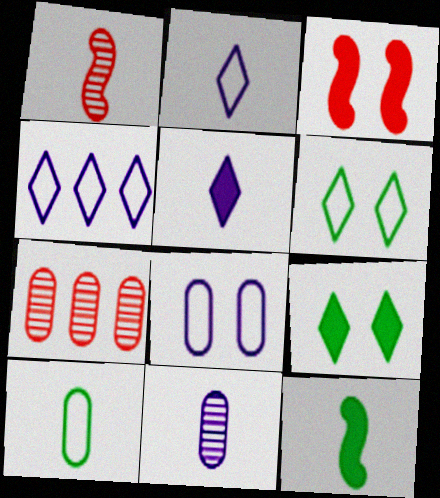[[1, 5, 10]]